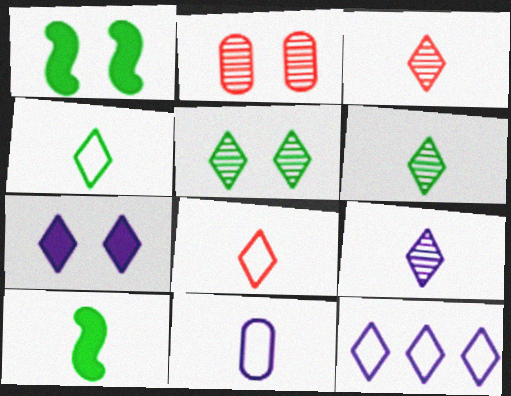[[2, 10, 12], 
[3, 6, 9], 
[3, 10, 11], 
[7, 9, 12]]